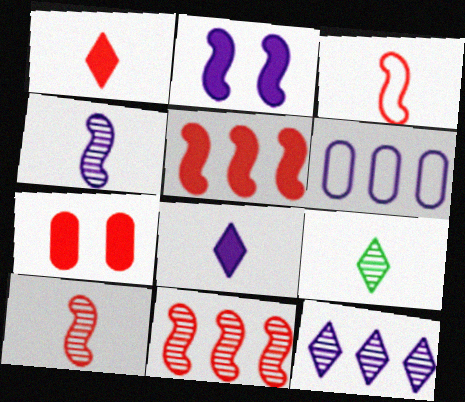[[1, 5, 7]]